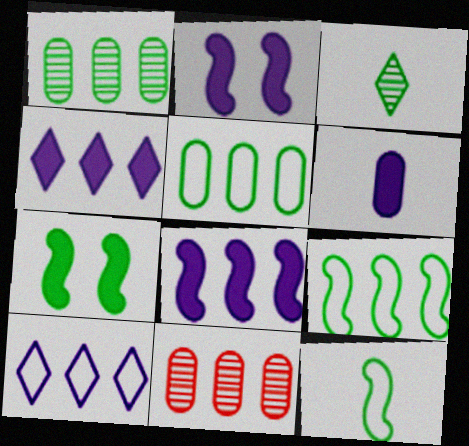[[2, 4, 6], 
[3, 5, 7], 
[4, 9, 11]]